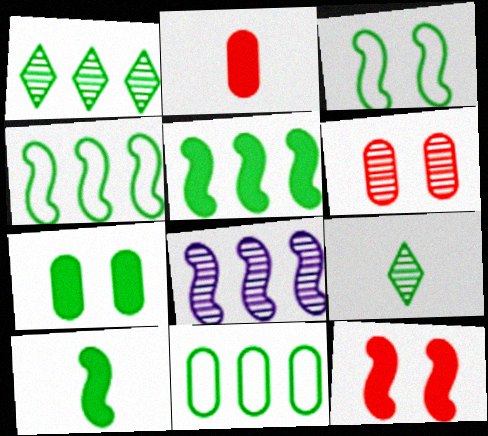[[1, 5, 11], 
[4, 7, 9], 
[6, 8, 9]]